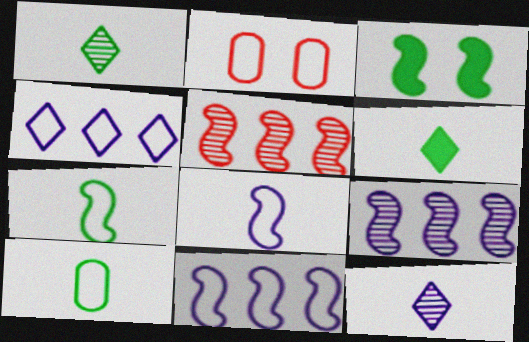[[2, 4, 7], 
[2, 6, 9], 
[3, 5, 8]]